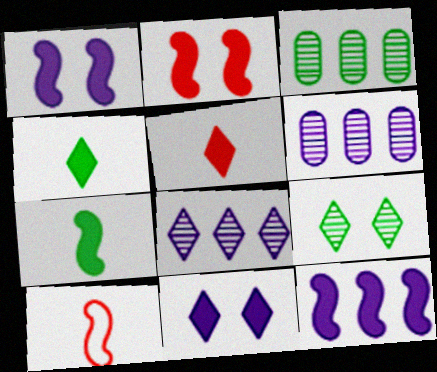[[2, 7, 12], 
[3, 10, 11]]